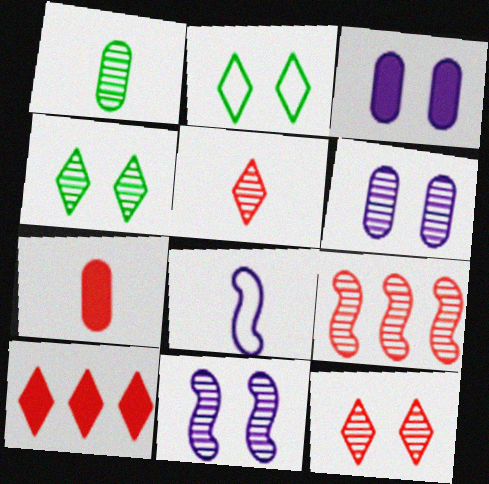[]